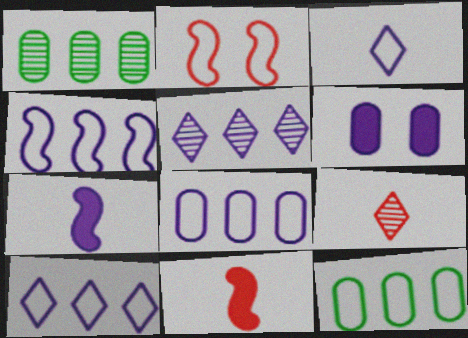[[2, 3, 12], 
[4, 8, 10]]